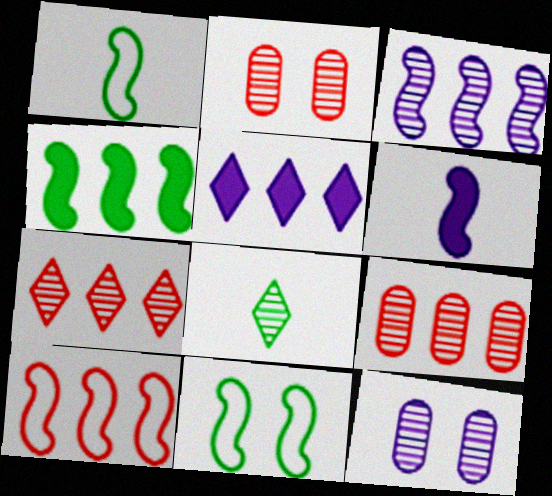[[1, 2, 5], 
[2, 3, 8], 
[3, 4, 10]]